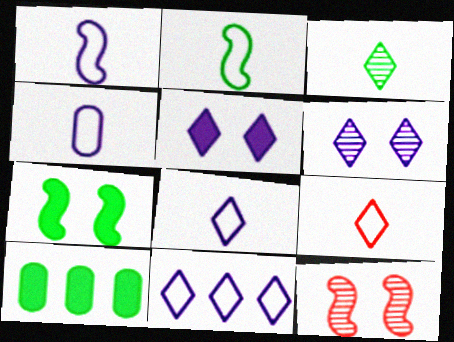[[1, 4, 8], 
[2, 4, 9], 
[8, 10, 12]]